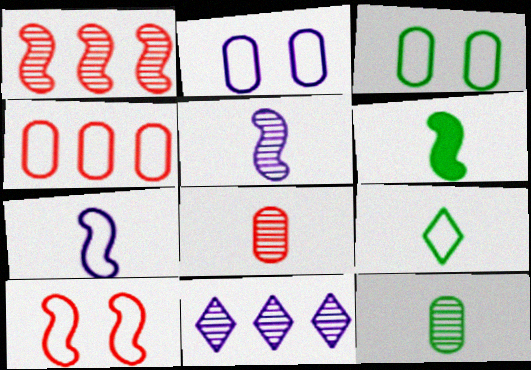[[6, 9, 12]]